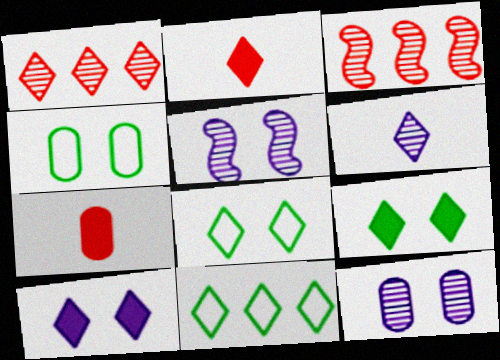[[5, 7, 11]]